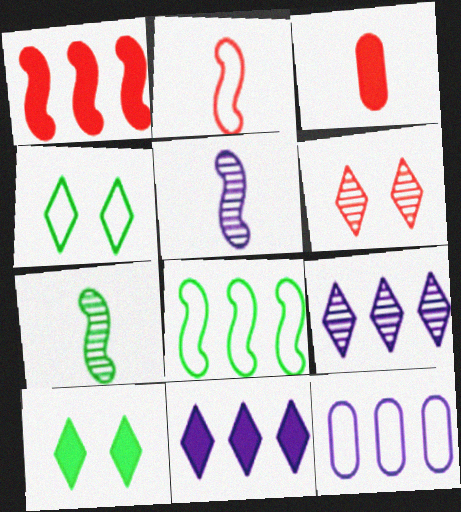[[2, 4, 12]]